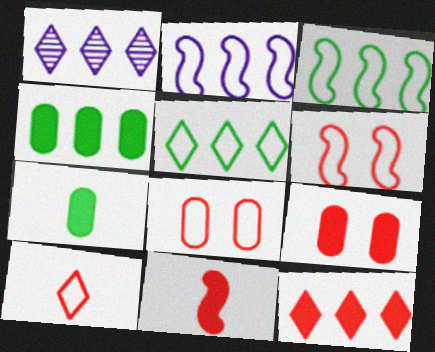[[1, 5, 12], 
[1, 6, 7], 
[9, 11, 12]]